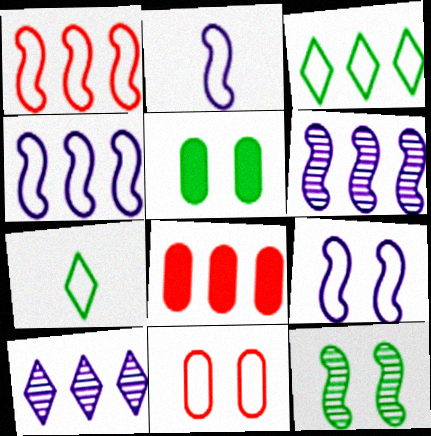[[2, 3, 11], 
[2, 4, 9], 
[3, 6, 8], 
[4, 7, 11]]